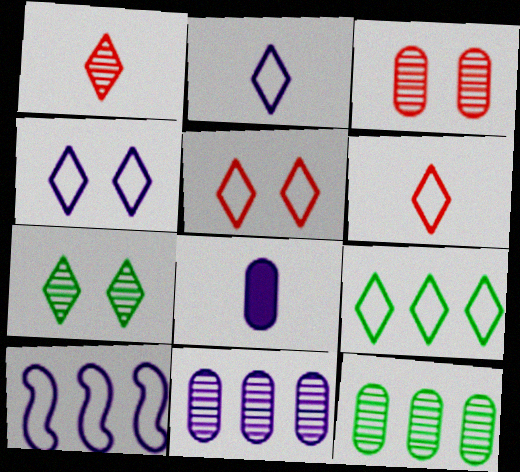[[2, 5, 9], 
[4, 6, 9]]